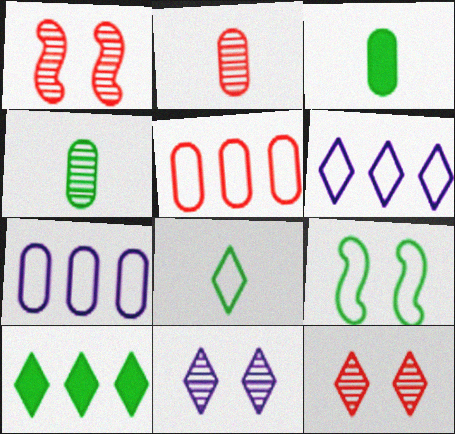[[1, 3, 6], 
[4, 9, 10]]